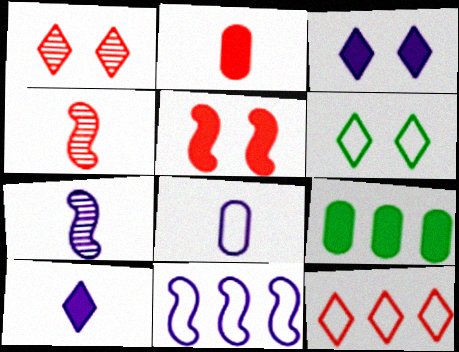[[1, 3, 6], 
[5, 9, 10], 
[7, 8, 10]]